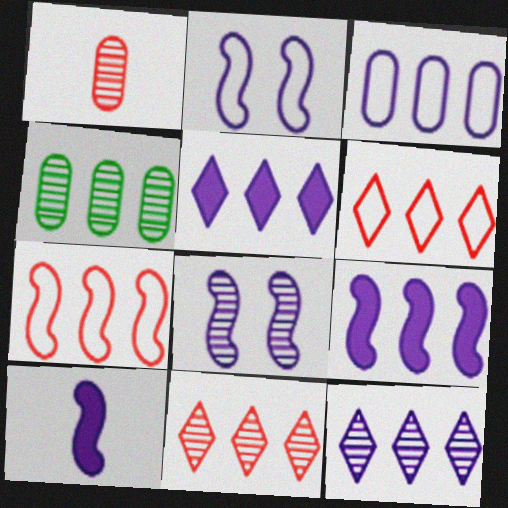[[3, 9, 12], 
[4, 5, 7], 
[4, 6, 9]]